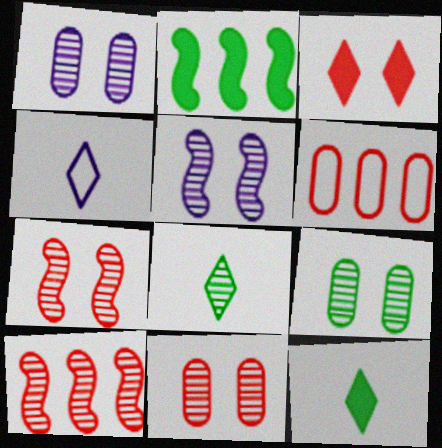[[1, 8, 10], 
[1, 9, 11], 
[2, 4, 11], 
[5, 6, 12]]